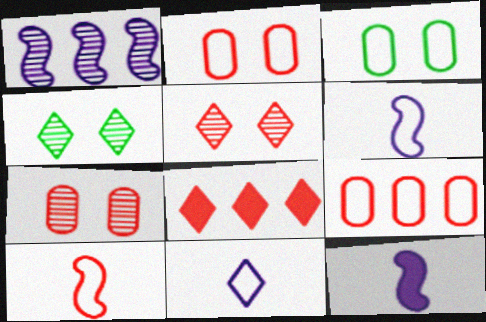[[4, 8, 11], 
[4, 9, 12], 
[7, 8, 10]]